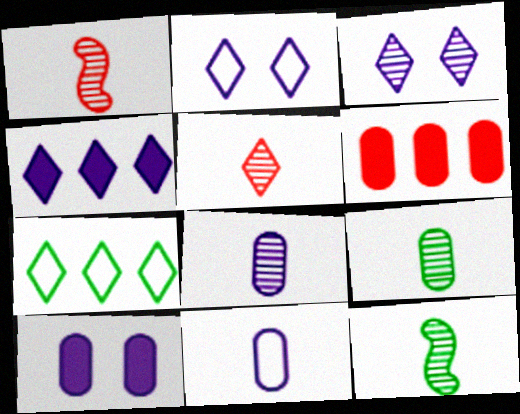[[1, 7, 10], 
[2, 6, 12], 
[5, 8, 12]]